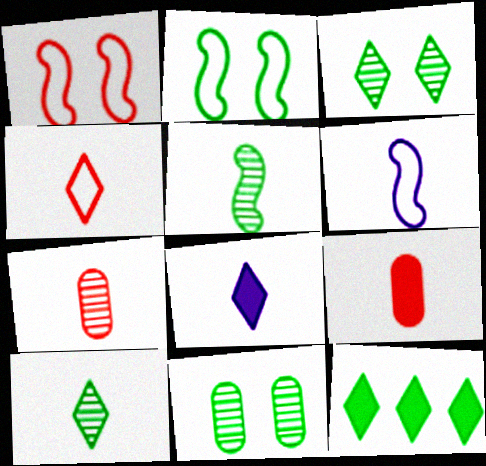[[4, 8, 10], 
[6, 9, 10]]